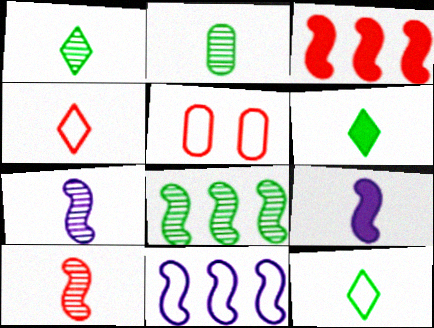[[1, 6, 12], 
[2, 4, 9], 
[3, 8, 11], 
[5, 11, 12]]